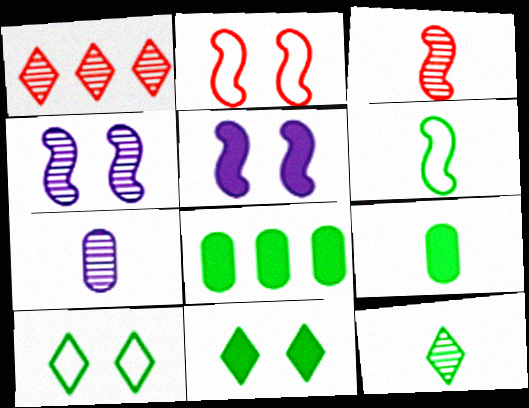[[3, 7, 12], 
[6, 9, 12]]